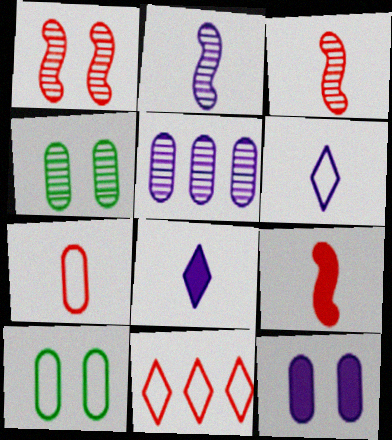[]